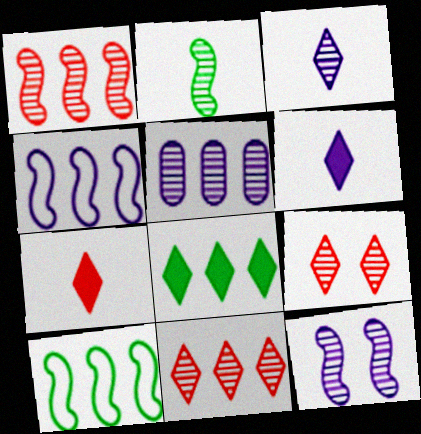[[1, 2, 12], 
[2, 5, 9], 
[3, 5, 12]]